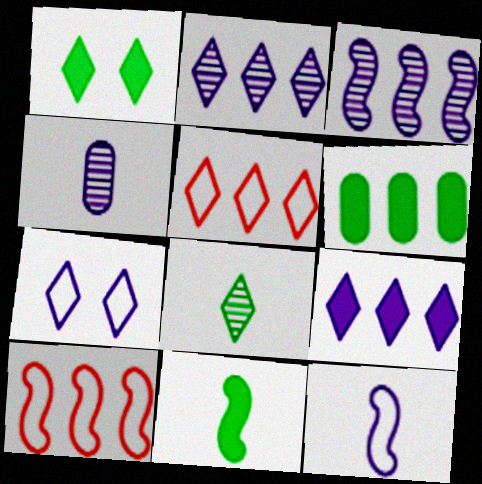[[1, 4, 10], 
[1, 6, 11], 
[2, 6, 10], 
[3, 5, 6]]